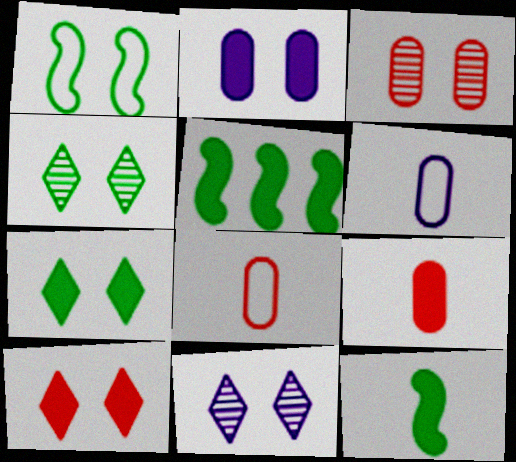[[5, 8, 11]]